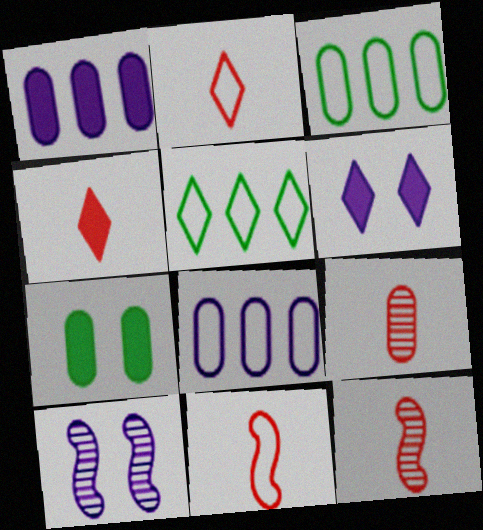[[3, 4, 10], 
[3, 6, 12], 
[4, 9, 11], 
[7, 8, 9]]